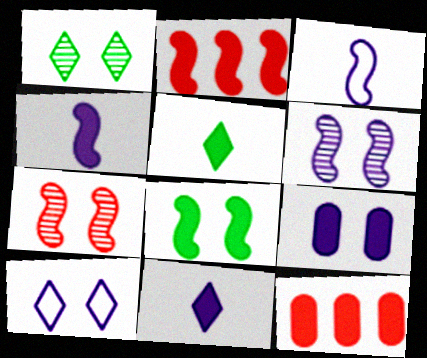[[1, 3, 12], 
[2, 4, 8], 
[2, 5, 9], 
[6, 9, 10], 
[8, 11, 12]]